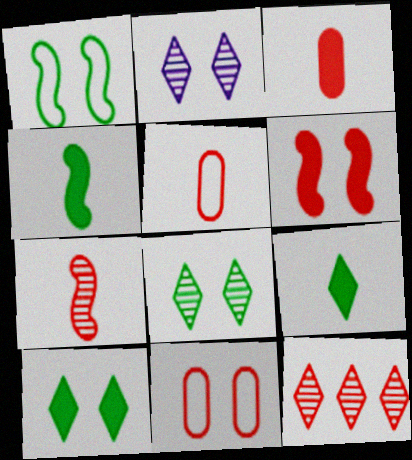[[5, 6, 12]]